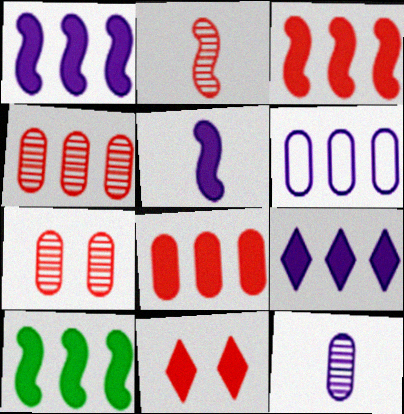[[1, 3, 10], 
[8, 9, 10]]